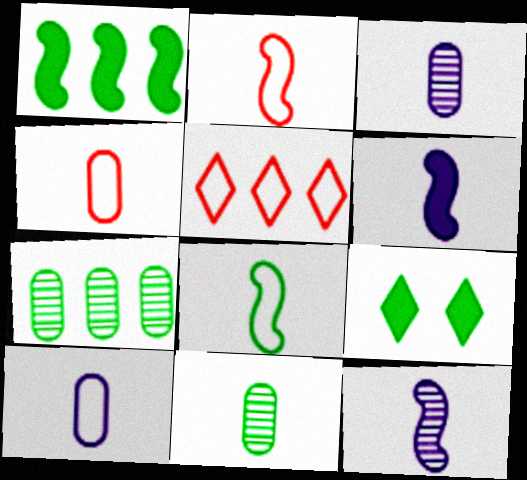[[7, 8, 9]]